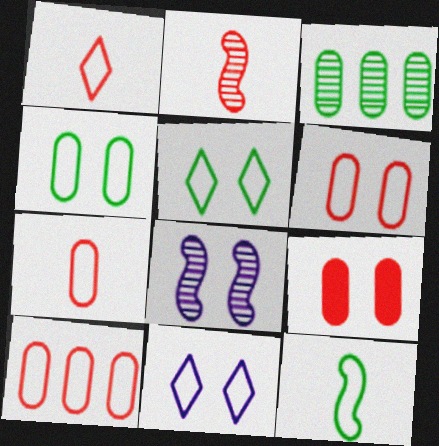[[5, 8, 9], 
[6, 7, 10], 
[10, 11, 12]]